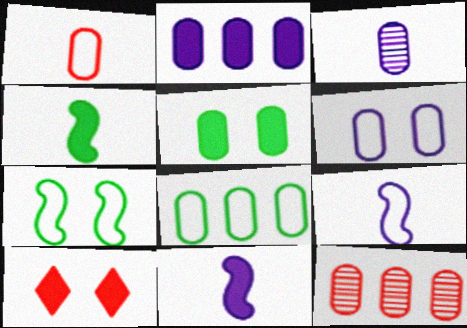[[1, 6, 8], 
[2, 3, 6], 
[2, 4, 10], 
[2, 8, 12]]